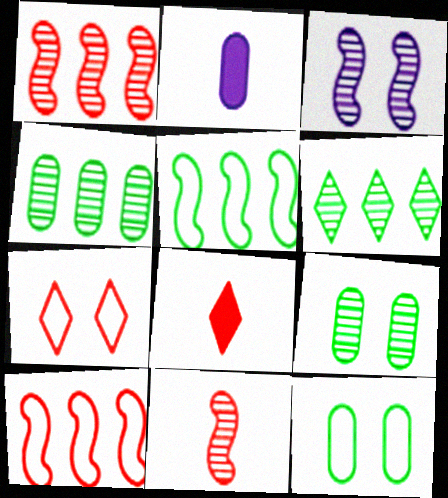[]